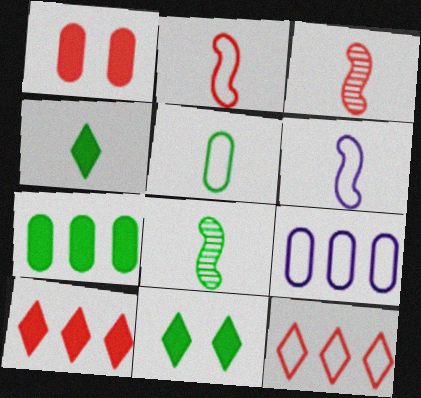[[1, 3, 12], 
[3, 9, 11], 
[4, 5, 8]]